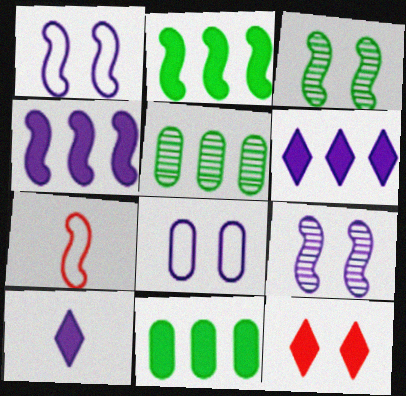[[2, 7, 9], 
[3, 4, 7], 
[3, 8, 12]]